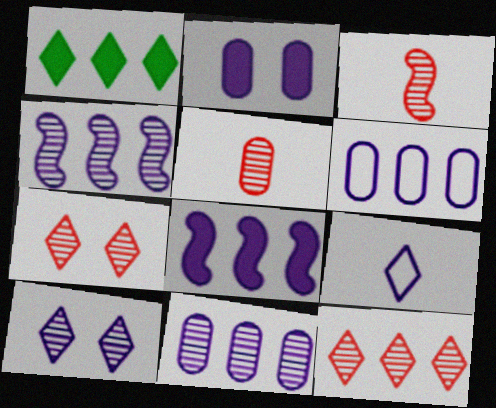[[1, 7, 9], 
[2, 4, 9]]